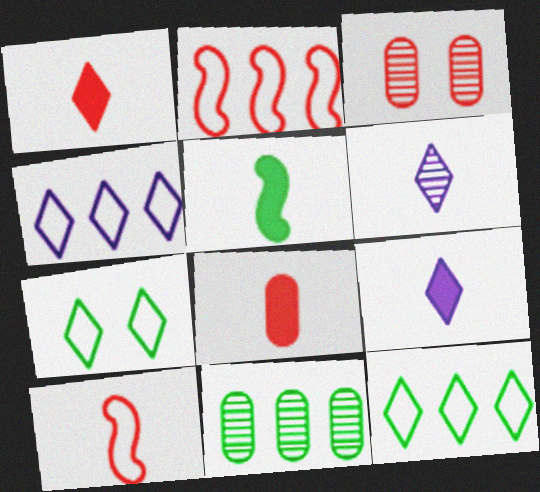[[1, 2, 3], 
[3, 4, 5], 
[5, 7, 11], 
[5, 8, 9]]